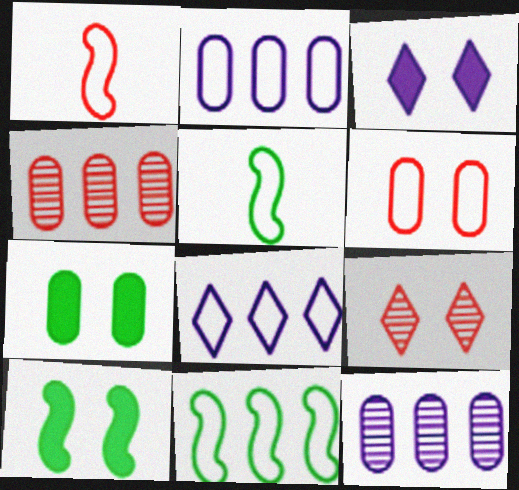[[3, 4, 5], 
[5, 6, 8]]